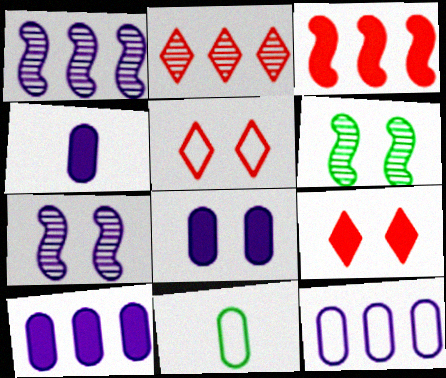[[1, 9, 11], 
[4, 8, 10], 
[5, 6, 8]]